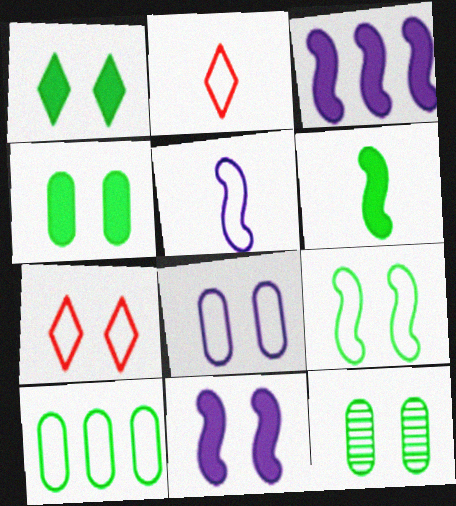[[1, 9, 12], 
[2, 3, 12], 
[5, 7, 10], 
[7, 8, 9], 
[7, 11, 12]]